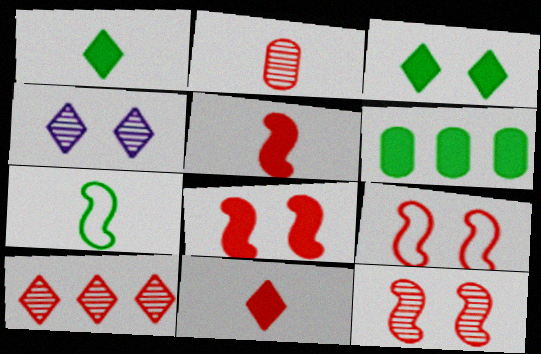[[2, 10, 12], 
[8, 9, 12]]